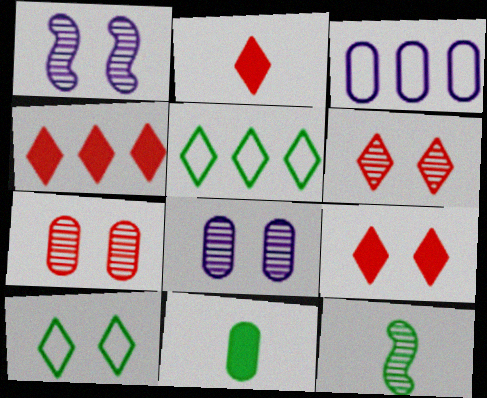[[2, 4, 9], 
[3, 7, 11], 
[3, 9, 12]]